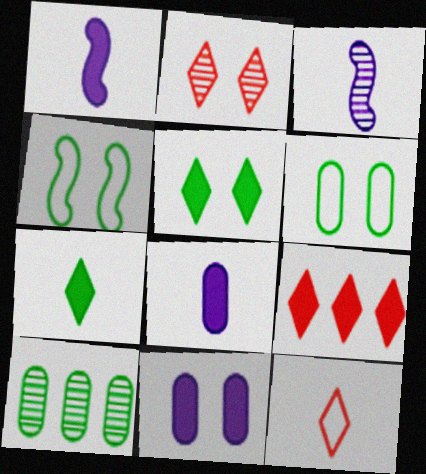[[2, 3, 10], 
[2, 4, 11], 
[2, 9, 12], 
[3, 6, 9], 
[4, 7, 10]]